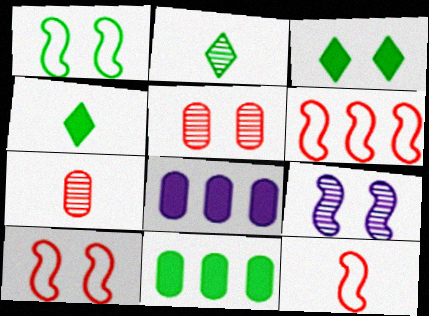[[1, 2, 11], 
[2, 8, 10], 
[6, 10, 12]]